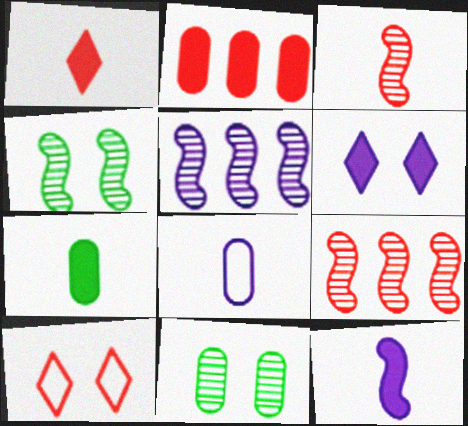[[1, 7, 12], 
[2, 3, 10], 
[2, 8, 11], 
[3, 4, 5], 
[5, 6, 8], 
[5, 7, 10]]